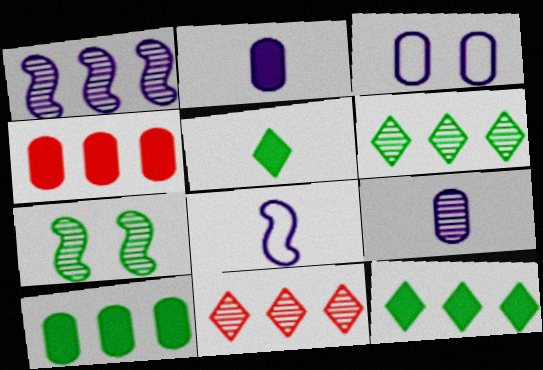[[7, 9, 11]]